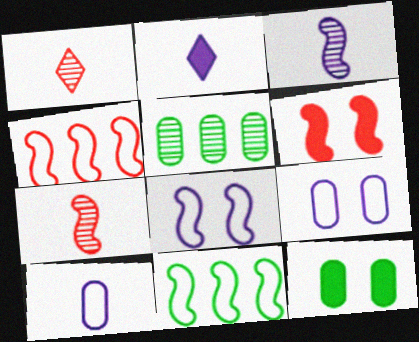[[2, 3, 10], 
[3, 6, 11], 
[4, 6, 7]]